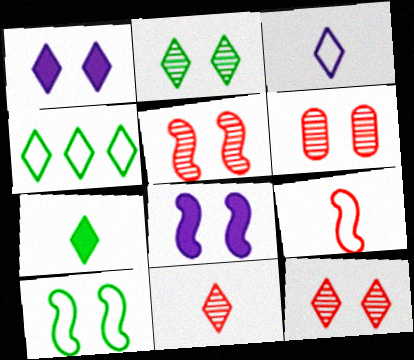[[1, 4, 11], 
[1, 6, 10], 
[2, 4, 7], 
[3, 7, 11], 
[5, 6, 12], 
[5, 8, 10]]